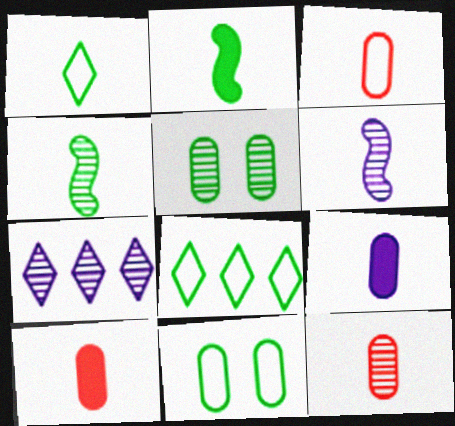[[1, 6, 10], 
[2, 5, 8], 
[3, 10, 12]]